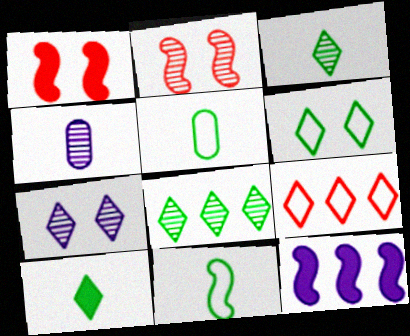[[2, 4, 8], 
[2, 11, 12], 
[6, 8, 10], 
[7, 9, 10]]